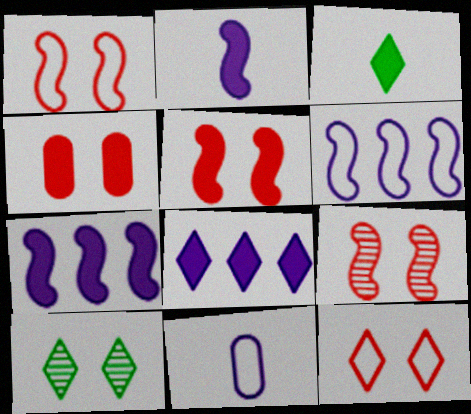[[1, 5, 9], 
[3, 4, 7], 
[4, 9, 12]]